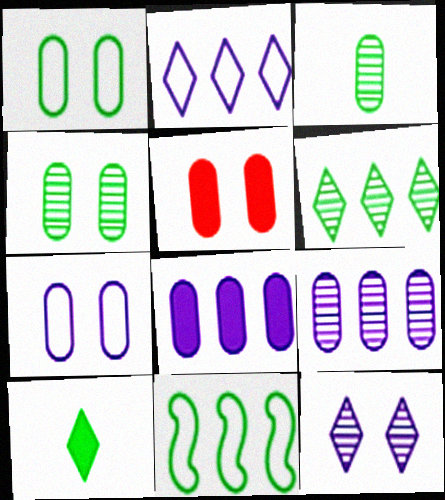[[4, 5, 7], 
[4, 10, 11]]